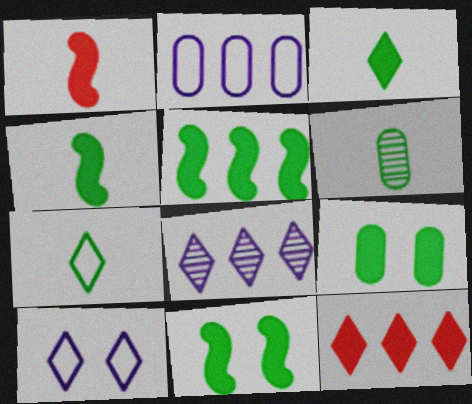[[3, 5, 9], 
[4, 5, 11], 
[4, 6, 7]]